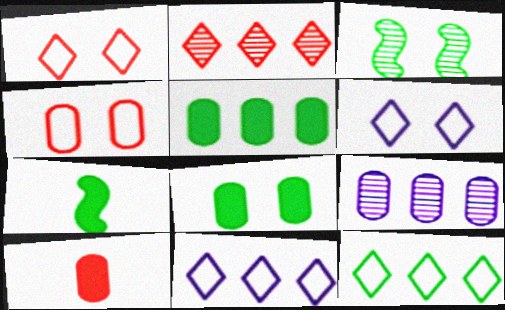[[1, 7, 9], 
[3, 10, 11]]